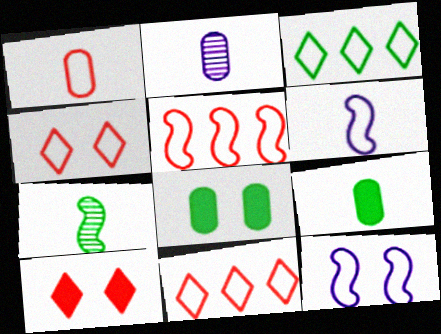[[1, 2, 9], 
[1, 3, 12], 
[1, 4, 5], 
[3, 7, 8]]